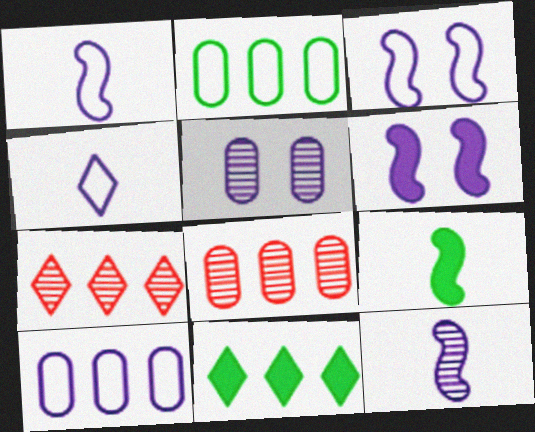[[3, 4, 10]]